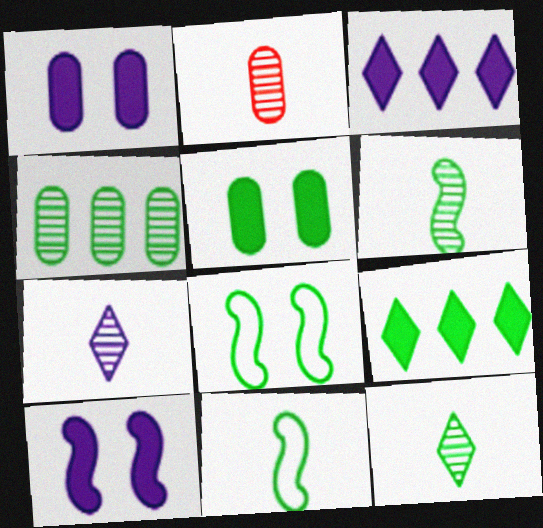[[2, 3, 8], 
[2, 6, 7]]